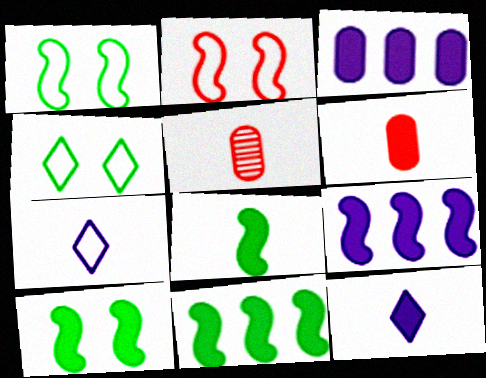[[4, 5, 9], 
[5, 7, 8], 
[6, 8, 12], 
[8, 10, 11]]